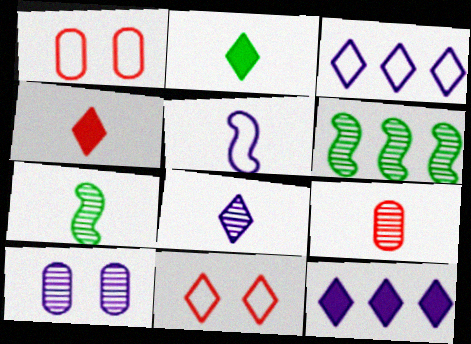[[1, 7, 12], 
[2, 5, 9], 
[5, 10, 12], 
[7, 8, 9]]